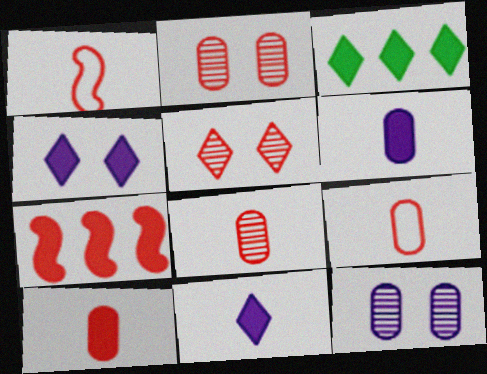[[1, 3, 12], 
[5, 7, 9], 
[8, 9, 10]]